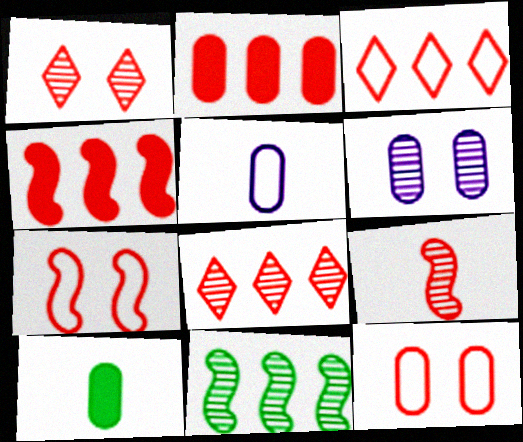[[4, 7, 9]]